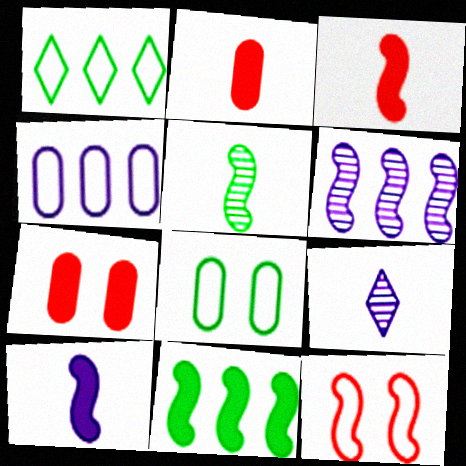[]